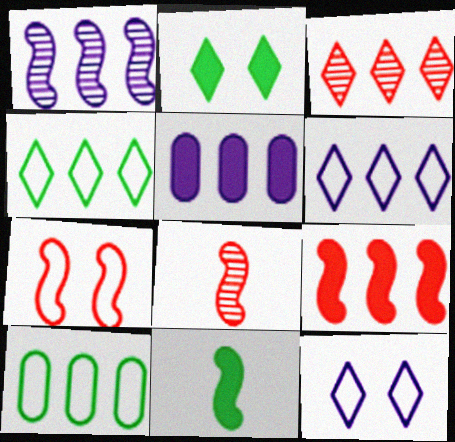[[1, 5, 6], 
[1, 7, 11], 
[7, 8, 9]]